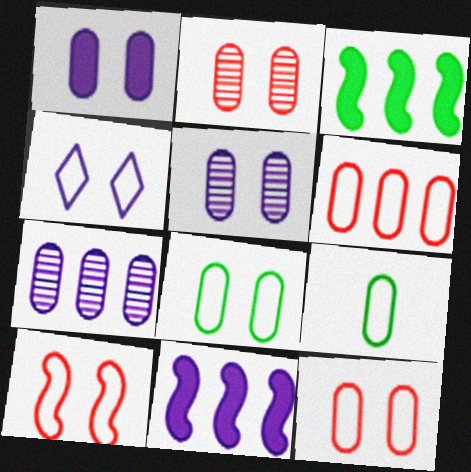[[1, 2, 8], 
[4, 8, 10]]